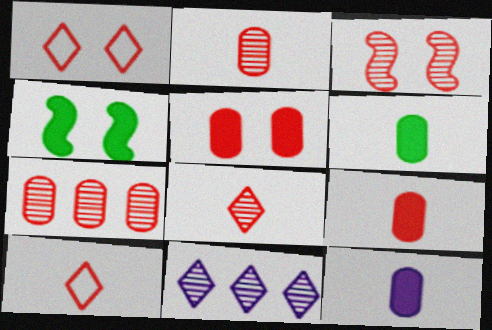[[1, 3, 5], 
[3, 7, 8], 
[6, 9, 12]]